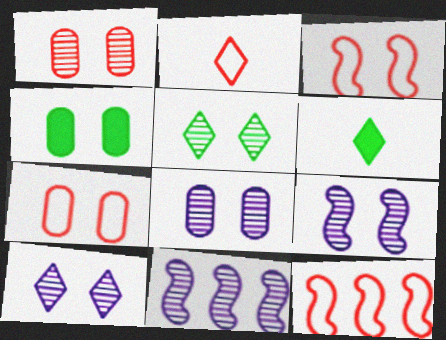[[1, 5, 9], 
[2, 4, 11], 
[2, 7, 12], 
[3, 4, 10], 
[4, 7, 8], 
[6, 7, 11], 
[6, 8, 12], 
[8, 9, 10]]